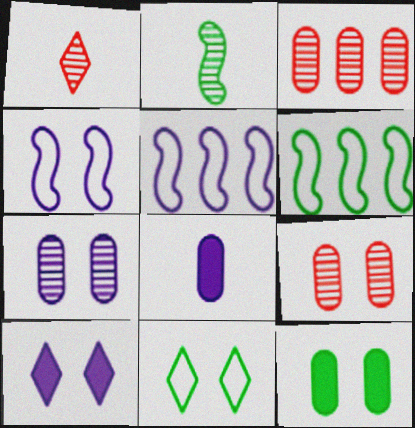[[1, 5, 12], 
[4, 7, 10]]